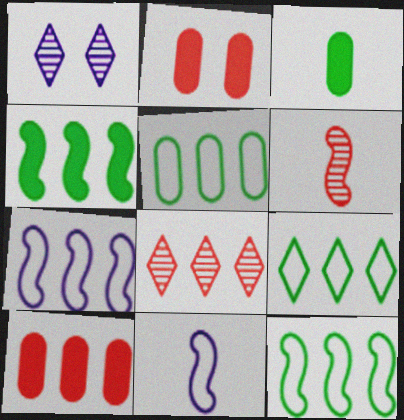[[5, 9, 12]]